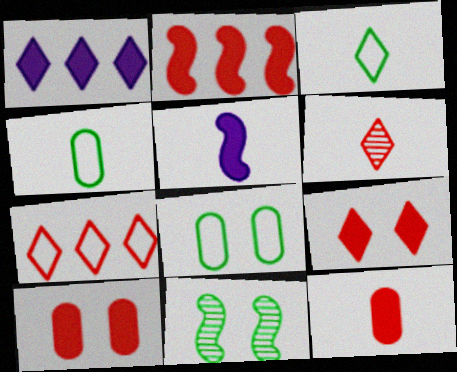[[2, 9, 12], 
[4, 5, 6], 
[6, 7, 9]]